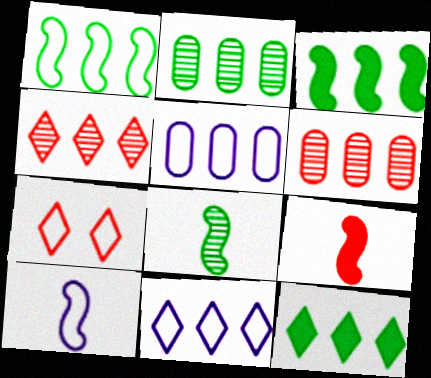[[1, 2, 12], 
[3, 4, 5], 
[3, 6, 11], 
[4, 11, 12], 
[6, 7, 9], 
[8, 9, 10]]